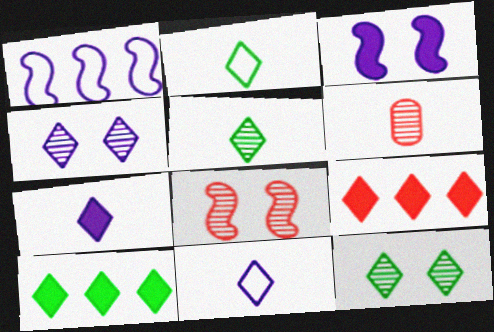[[2, 4, 9], 
[2, 10, 12], 
[9, 11, 12]]